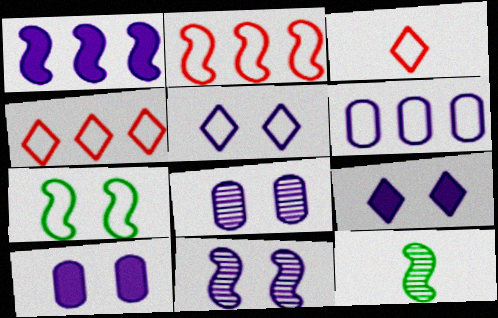[[3, 6, 7], 
[4, 10, 12], 
[5, 10, 11]]